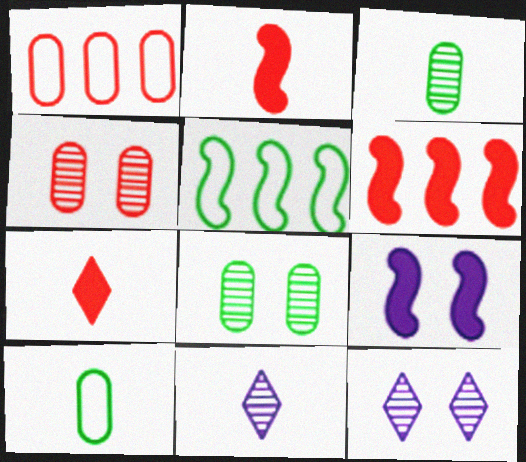[[2, 10, 11], 
[6, 10, 12]]